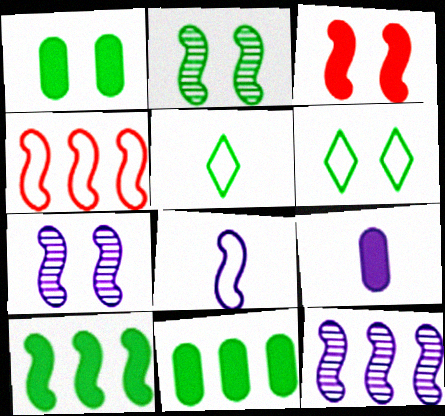[[1, 2, 6], 
[2, 5, 11], 
[4, 10, 12]]